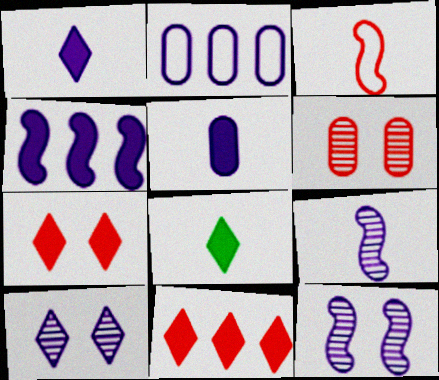[[1, 2, 12], 
[3, 6, 11]]